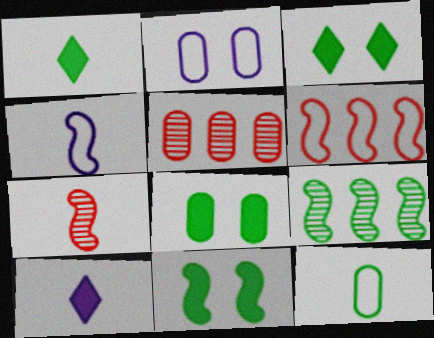[[3, 4, 5], 
[3, 8, 11], 
[3, 9, 12], 
[7, 10, 12]]